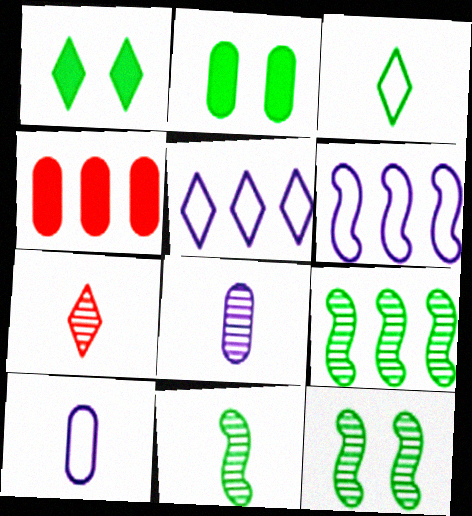[[1, 5, 7], 
[2, 3, 9], 
[2, 6, 7], 
[4, 5, 9], 
[7, 8, 11], 
[9, 11, 12]]